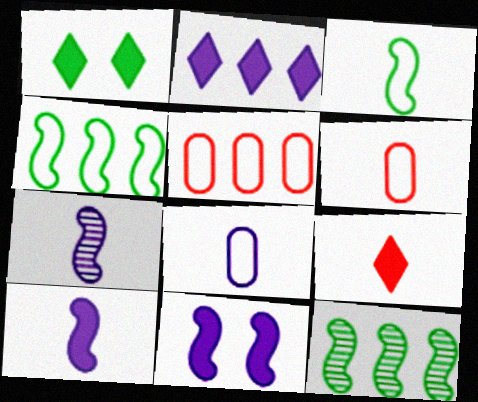[[1, 2, 9], 
[1, 5, 7], 
[2, 5, 12]]